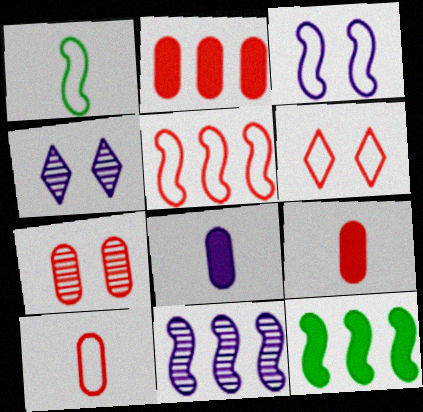[[1, 2, 4], 
[1, 3, 5], 
[2, 7, 10], 
[4, 10, 12], 
[5, 6, 10], 
[5, 11, 12]]